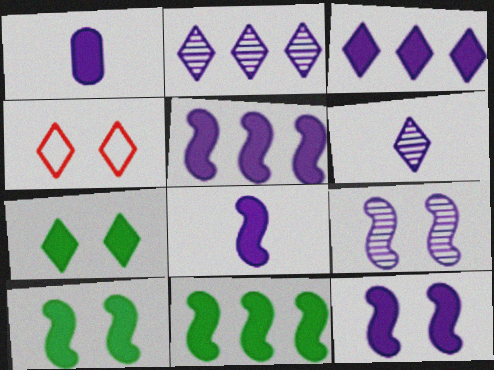[[1, 3, 12], 
[5, 8, 12]]